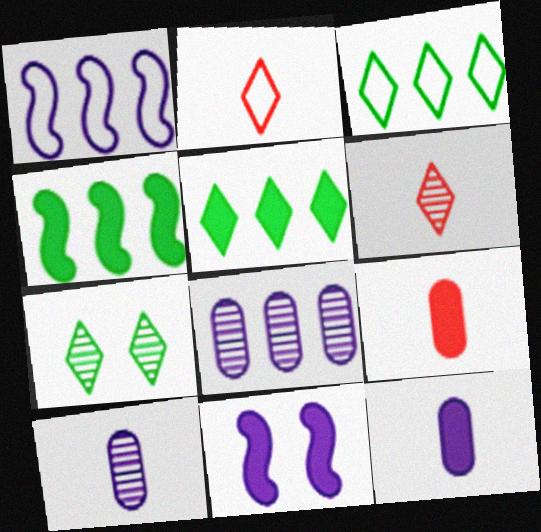[[1, 7, 9], 
[5, 9, 11]]